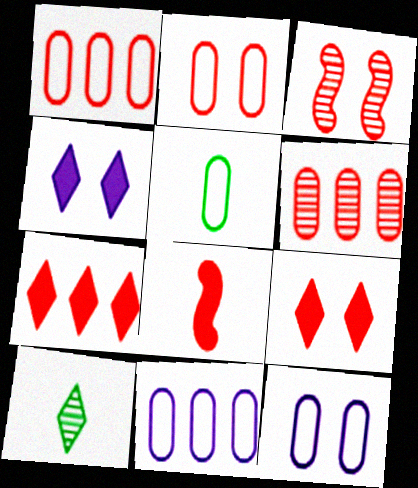[[1, 5, 12], 
[2, 3, 9], 
[2, 5, 11]]